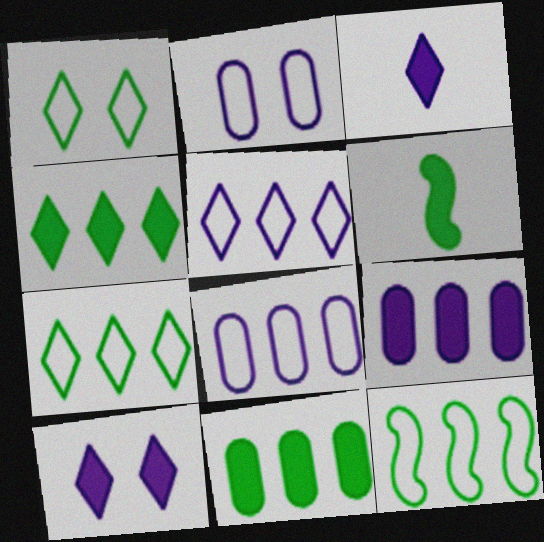[]